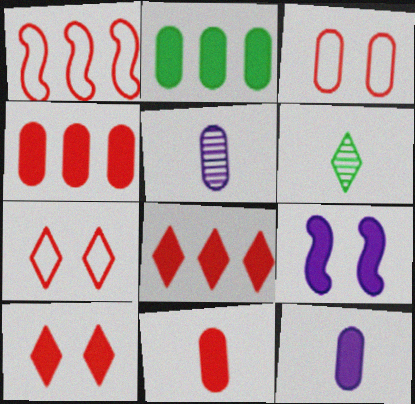[[2, 3, 5]]